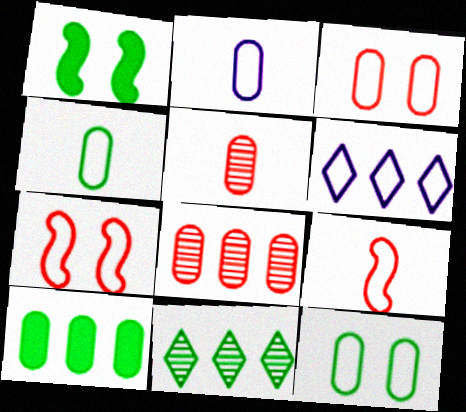[[1, 4, 11], 
[1, 5, 6], 
[4, 6, 7], 
[6, 9, 12]]